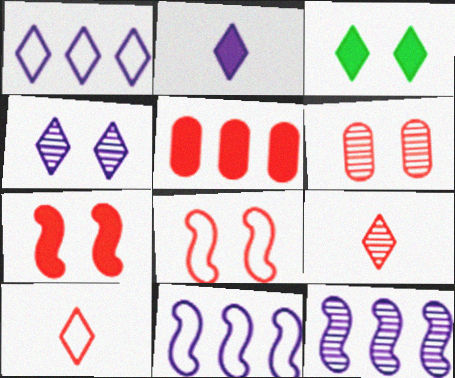[[1, 2, 4], 
[1, 3, 9], 
[5, 8, 9]]